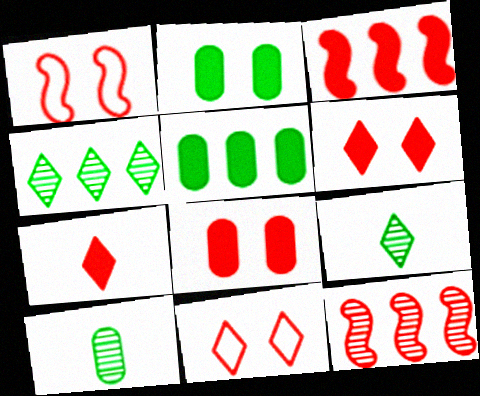[[3, 7, 8]]